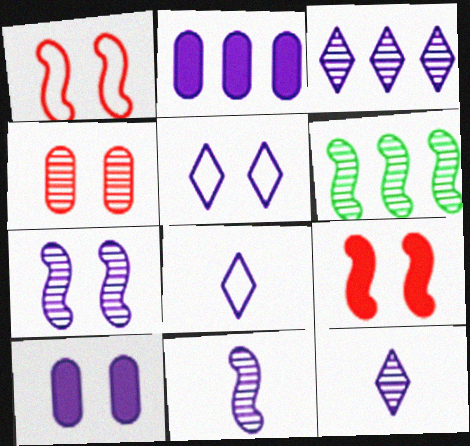[[2, 5, 11], 
[2, 7, 8], 
[4, 6, 12], 
[5, 7, 10]]